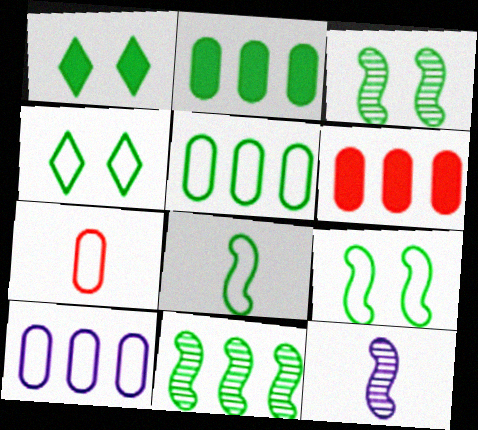[[4, 5, 8], 
[4, 6, 12]]